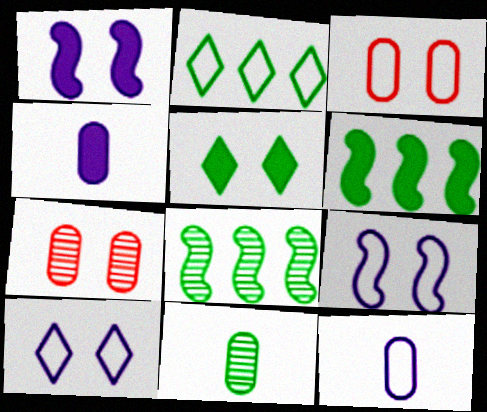[[5, 7, 9]]